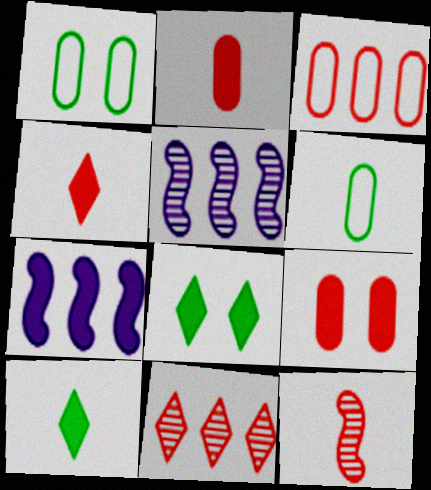[[1, 4, 5], 
[2, 7, 8], 
[7, 9, 10]]